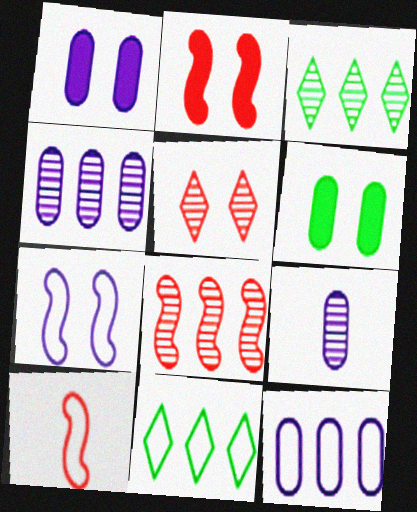[[1, 3, 10], 
[1, 9, 12], 
[2, 8, 10], 
[2, 9, 11], 
[3, 4, 8], 
[5, 6, 7]]